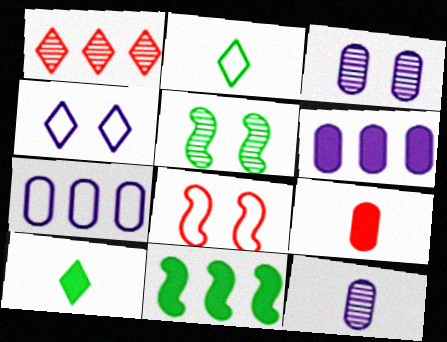[[1, 4, 10], 
[1, 5, 12], 
[1, 7, 11], 
[1, 8, 9], 
[2, 7, 8]]